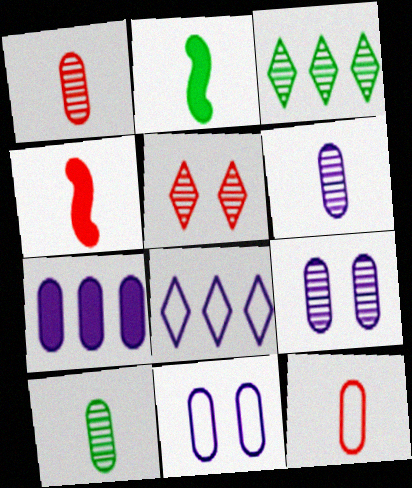[[1, 6, 10], 
[3, 4, 11], 
[6, 7, 11]]